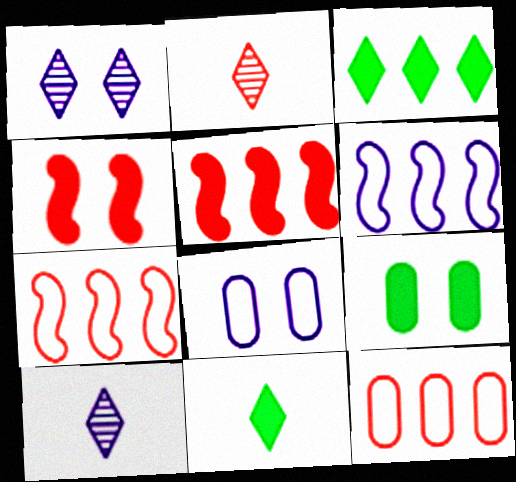[[2, 4, 12], 
[2, 6, 9], 
[7, 9, 10]]